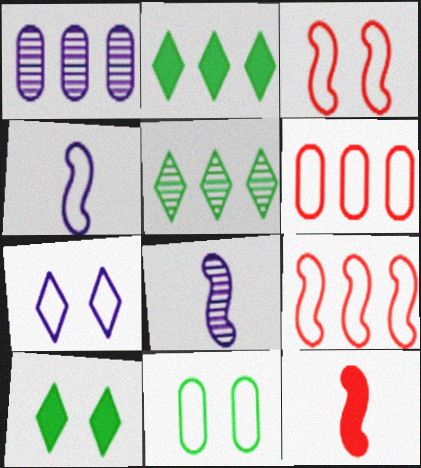[[1, 2, 9], 
[3, 7, 11], 
[6, 8, 10]]